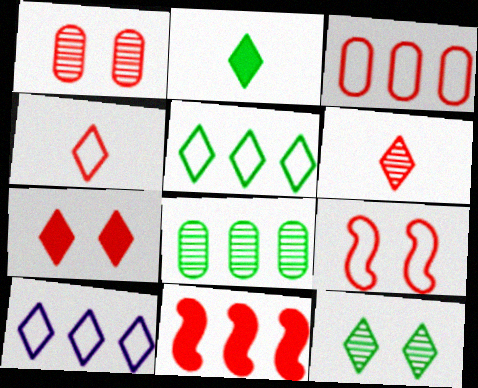[[1, 4, 11], 
[1, 7, 9], 
[2, 5, 12], 
[3, 4, 9], 
[8, 10, 11]]